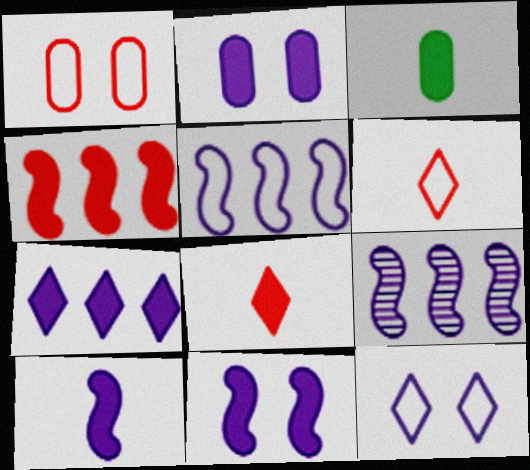[[2, 7, 10], 
[3, 8, 10]]